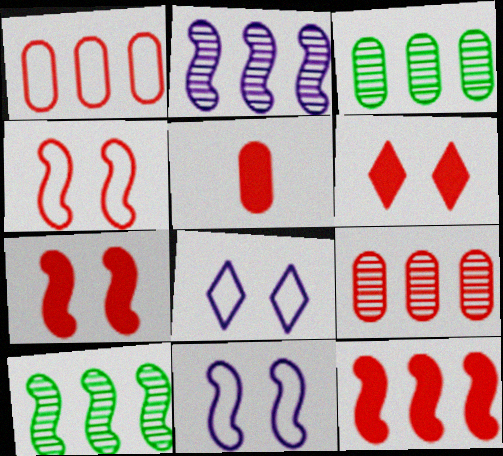[[5, 6, 12], 
[5, 8, 10]]